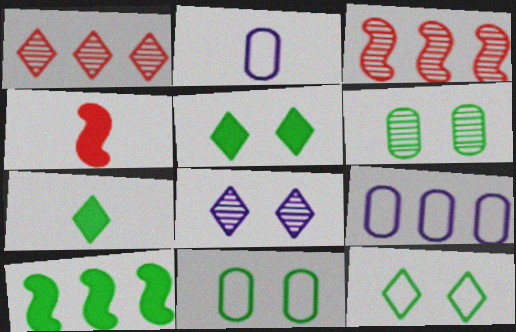[[1, 9, 10], 
[2, 3, 5]]